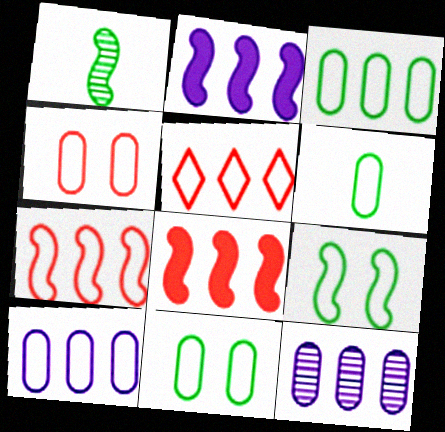[[3, 6, 11], 
[4, 6, 10]]